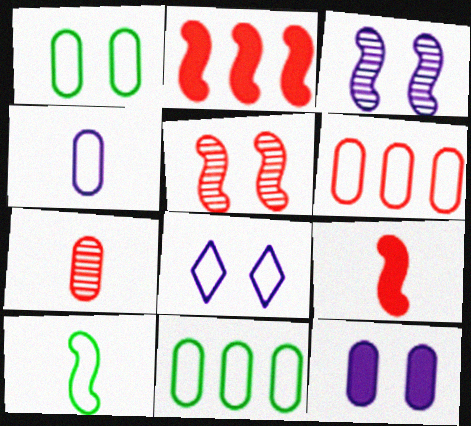[[1, 4, 6], 
[2, 3, 10], 
[3, 8, 12], 
[6, 8, 10], 
[7, 11, 12]]